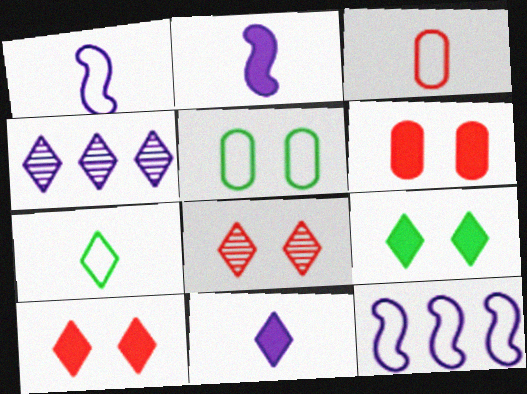[[1, 3, 7], 
[4, 7, 10]]